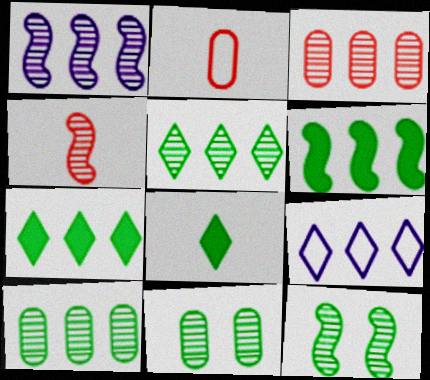[[1, 3, 5], 
[1, 4, 12], 
[3, 6, 9]]